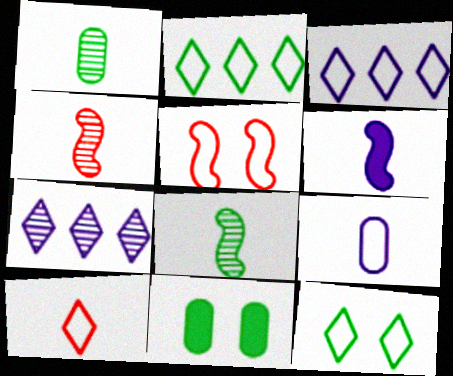[[1, 6, 10], 
[2, 5, 9], 
[2, 8, 11], 
[3, 4, 11], 
[3, 10, 12]]